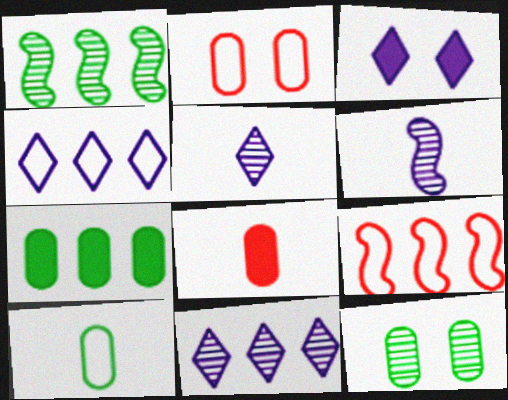[[3, 4, 5], 
[7, 9, 11], 
[7, 10, 12]]